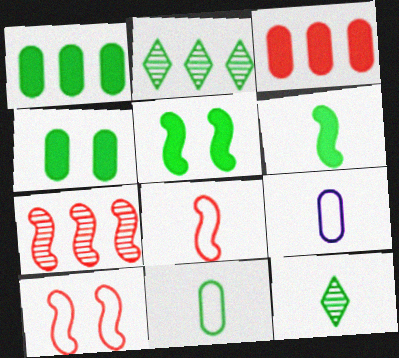[[2, 5, 11], 
[6, 11, 12]]